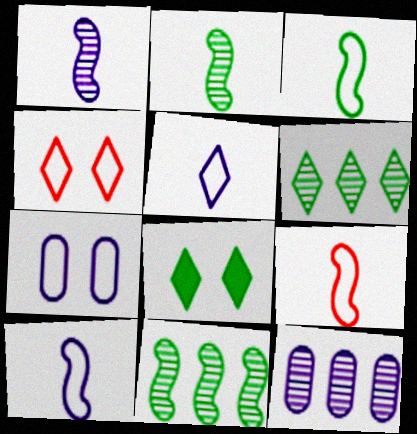[[3, 9, 10], 
[8, 9, 12]]